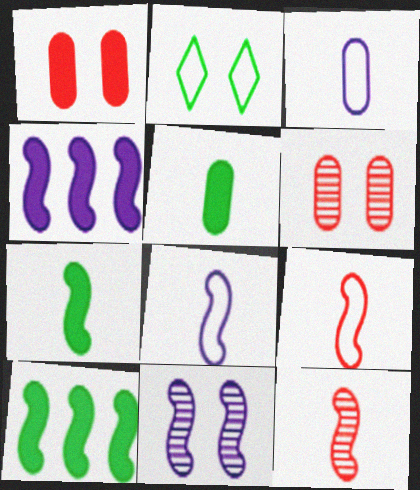[[1, 2, 11], 
[4, 8, 11], 
[7, 8, 12], 
[9, 10, 11]]